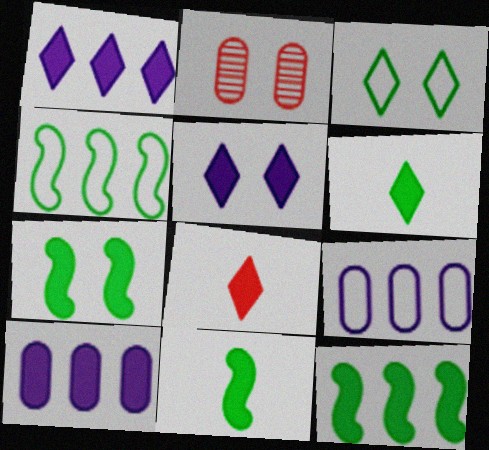[[7, 8, 10], 
[7, 11, 12]]